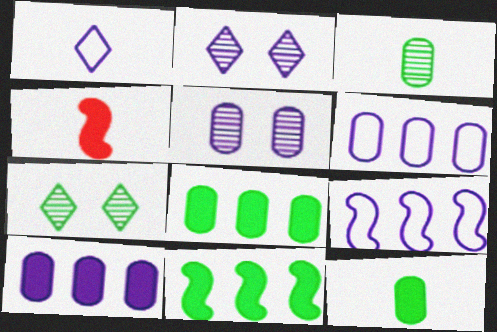[[1, 3, 4], 
[4, 6, 7]]